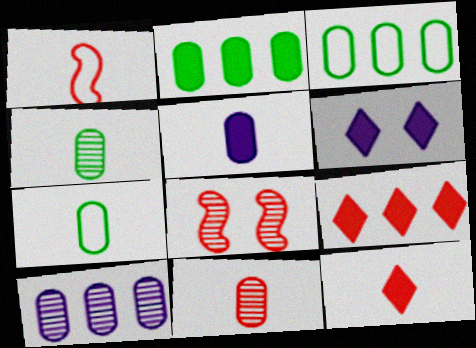[[1, 11, 12], 
[5, 7, 11]]